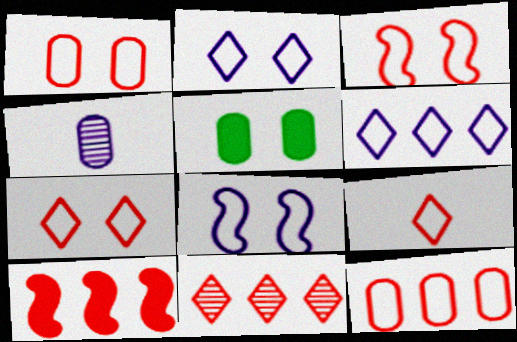[[1, 3, 7], 
[3, 9, 12], 
[4, 5, 12], 
[10, 11, 12]]